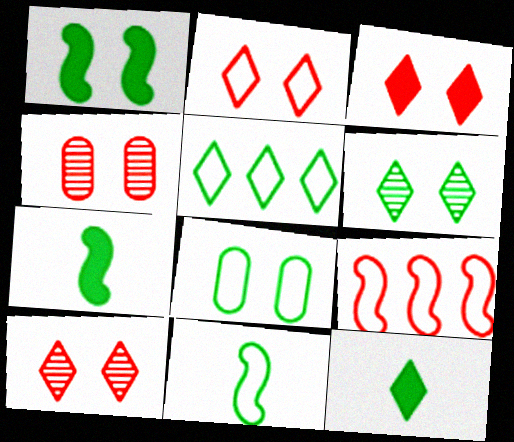[[1, 6, 8], 
[2, 3, 10], 
[5, 6, 12], 
[5, 8, 11]]